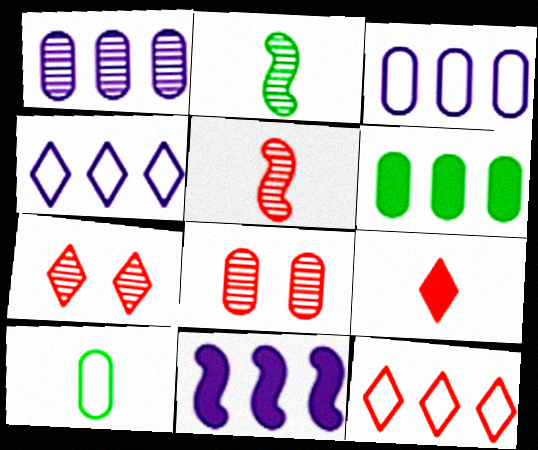[[1, 2, 7], 
[1, 4, 11], 
[7, 9, 12], 
[7, 10, 11]]